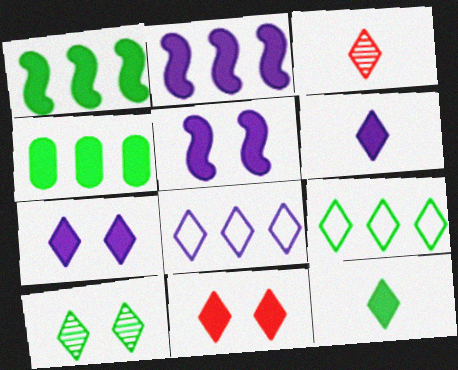[[3, 7, 9], 
[9, 10, 12]]